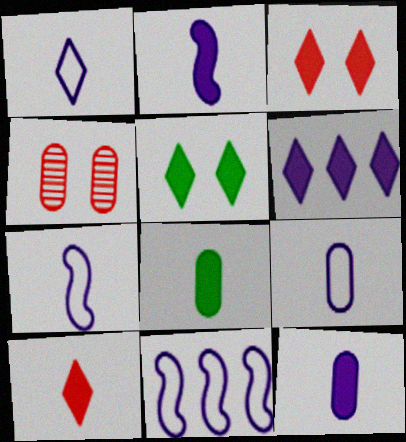[[1, 7, 9], 
[2, 8, 10], 
[5, 6, 10]]